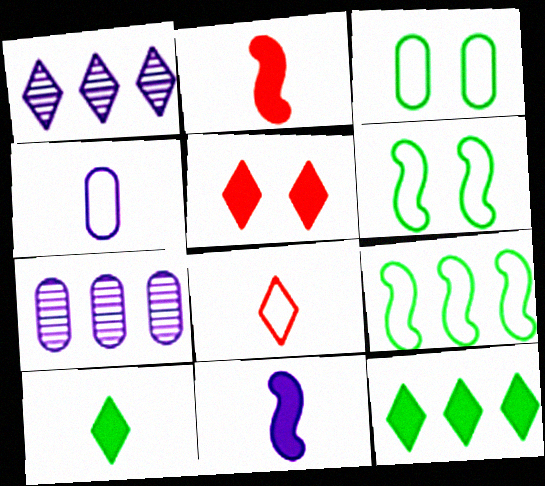[[1, 2, 3]]